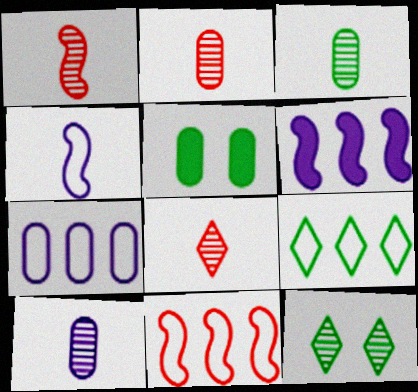[[1, 2, 8], 
[2, 3, 10], 
[2, 5, 7], 
[7, 9, 11]]